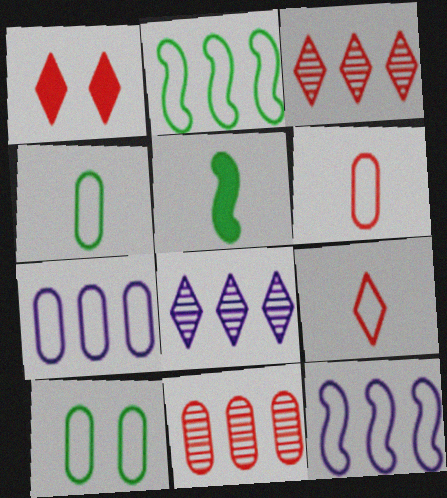[[1, 3, 9], 
[6, 7, 10], 
[9, 10, 12]]